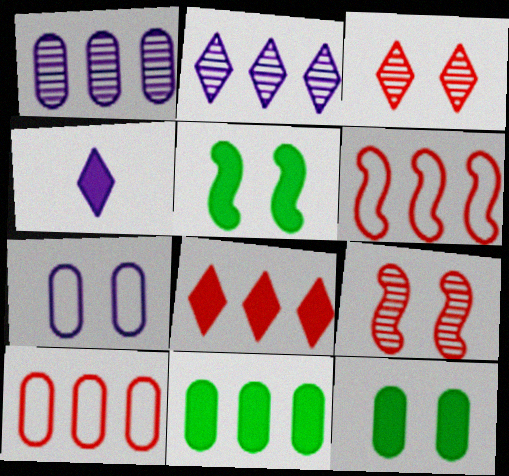[[1, 10, 11], 
[2, 6, 11], 
[3, 5, 7]]